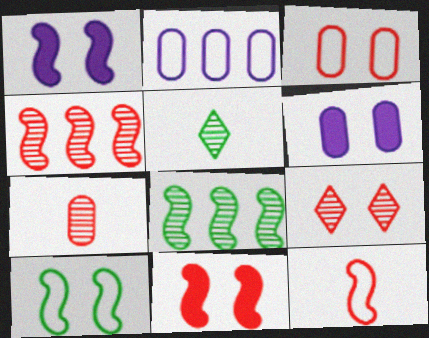[[1, 8, 12], 
[2, 5, 11], 
[3, 9, 11], 
[4, 7, 9], 
[4, 11, 12], 
[6, 9, 10]]